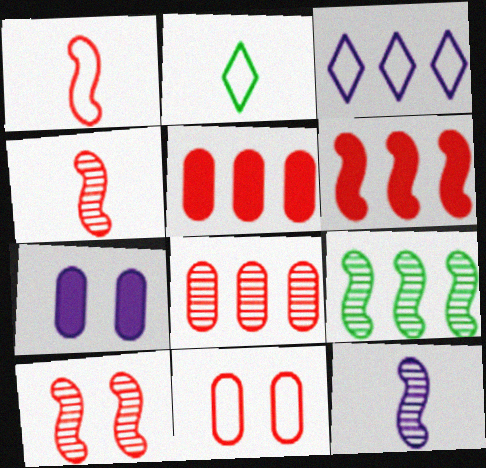[[1, 6, 10], 
[3, 5, 9], 
[3, 7, 12], 
[9, 10, 12]]